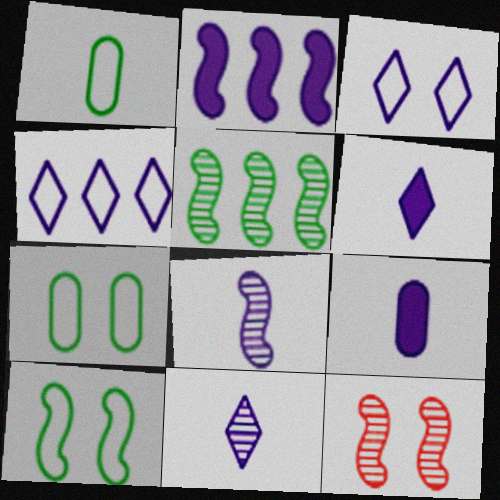[[5, 8, 12]]